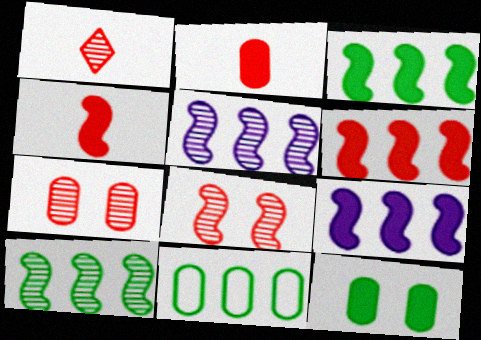[[3, 6, 9]]